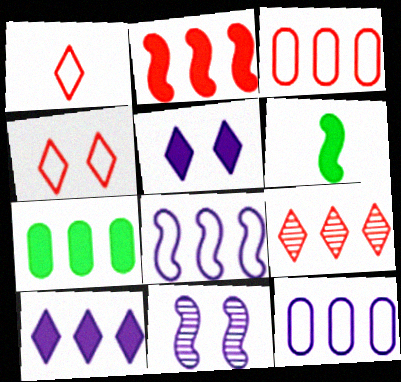[[1, 7, 11], 
[2, 3, 9], 
[2, 7, 10], 
[7, 8, 9]]